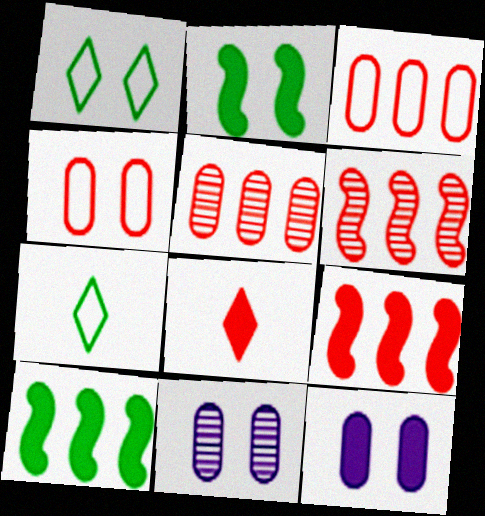[[4, 6, 8], 
[6, 7, 12], 
[7, 9, 11], 
[8, 10, 12]]